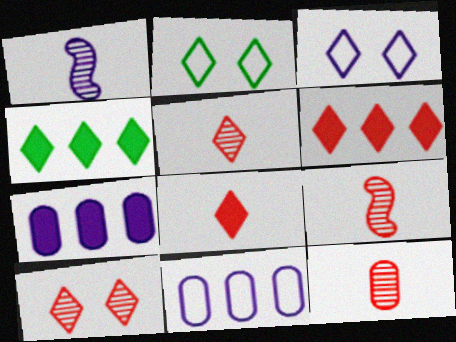[[1, 3, 7], 
[2, 7, 9], 
[3, 4, 5], 
[5, 9, 12]]